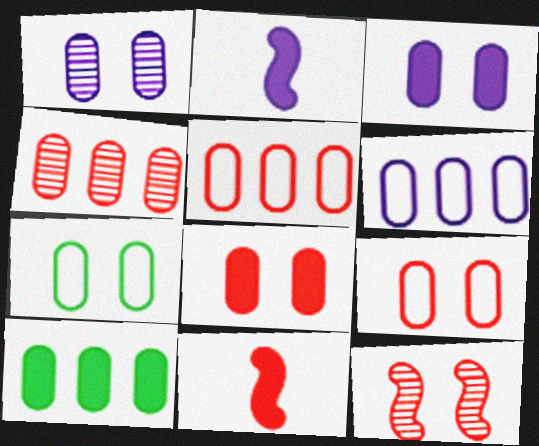[[1, 7, 8], 
[4, 6, 10]]